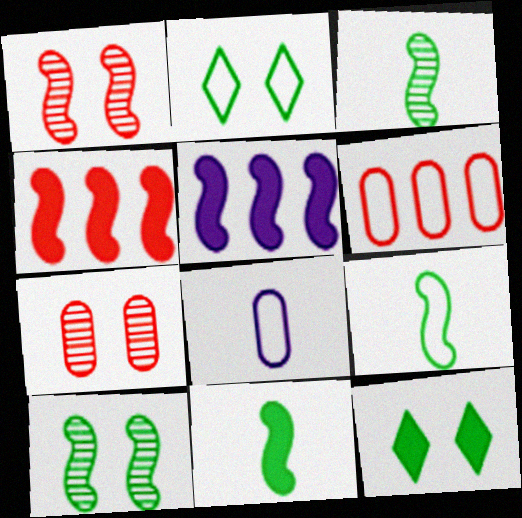[[1, 5, 9], 
[3, 9, 11]]